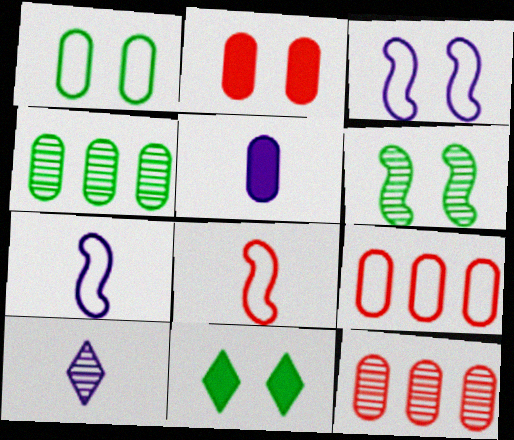[[1, 5, 12], 
[1, 6, 11], 
[5, 7, 10], 
[6, 10, 12], 
[7, 11, 12]]